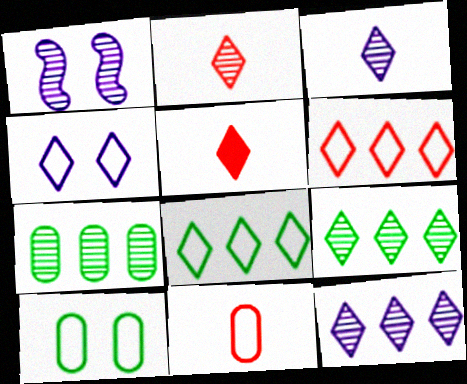[[1, 2, 7], 
[4, 5, 9]]